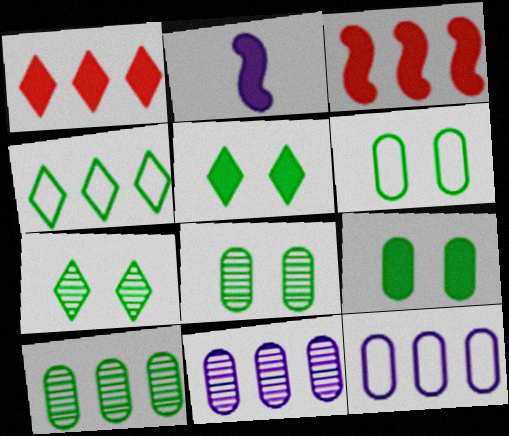[[1, 2, 9], 
[3, 4, 11], 
[6, 8, 9]]